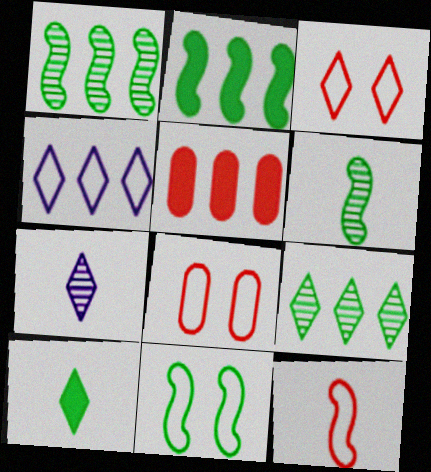[[1, 4, 5], 
[2, 6, 11], 
[2, 7, 8], 
[5, 7, 11]]